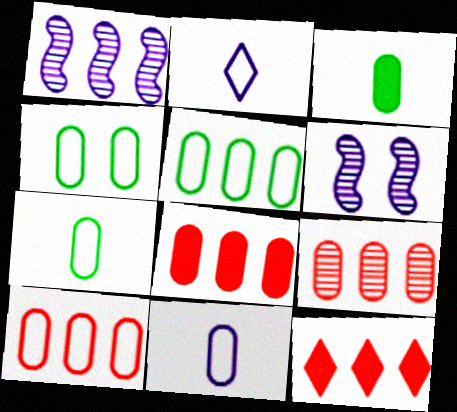[[1, 5, 12], 
[4, 5, 7], 
[4, 10, 11], 
[6, 7, 12], 
[8, 9, 10]]